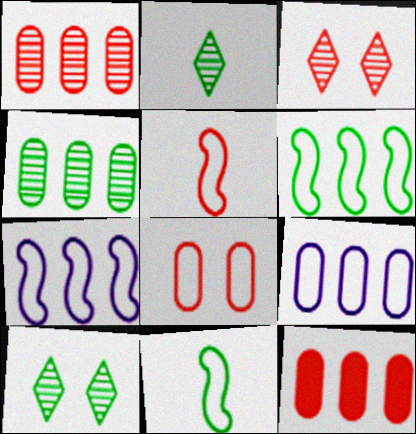[[3, 5, 12], 
[4, 9, 12]]